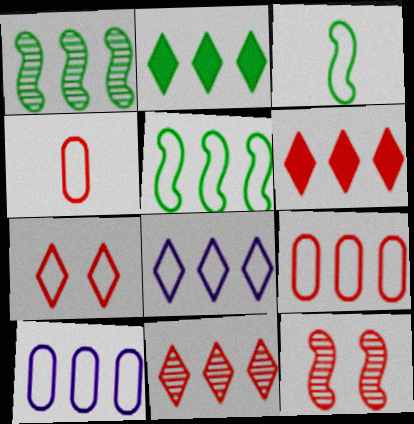[[1, 6, 10], 
[2, 8, 11], 
[3, 7, 10], 
[4, 6, 12], 
[5, 8, 9]]